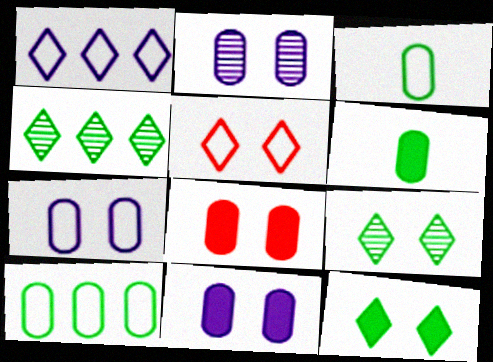[[2, 7, 11]]